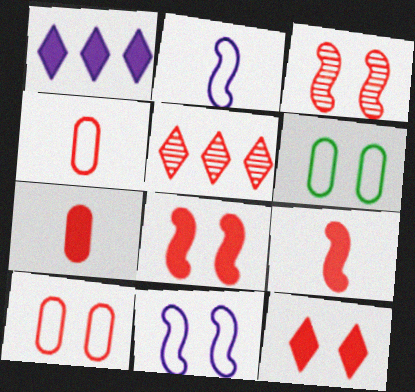[[3, 10, 12], 
[4, 5, 8], 
[5, 9, 10]]